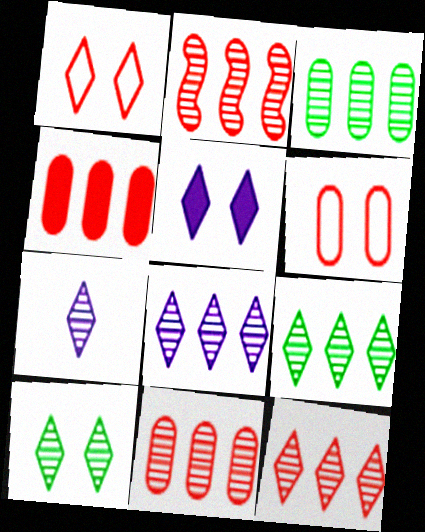[[1, 5, 10], 
[2, 3, 8], 
[2, 11, 12], 
[7, 10, 12], 
[8, 9, 12]]